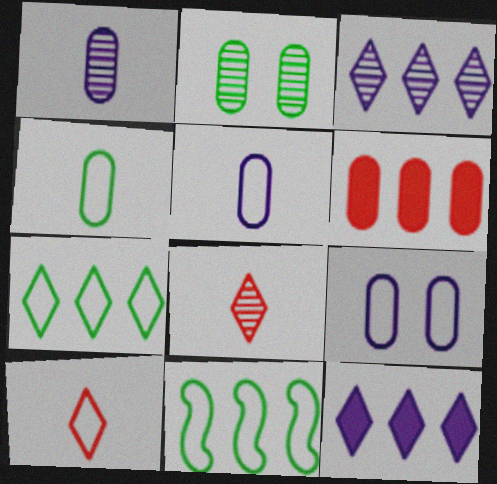[[2, 5, 6], 
[3, 6, 11], 
[9, 10, 11]]